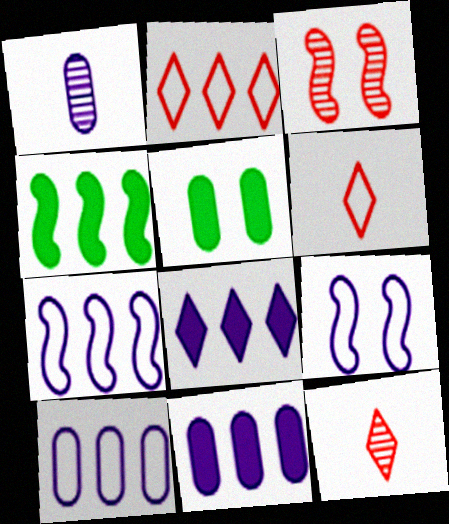[[1, 8, 9], 
[5, 7, 12]]